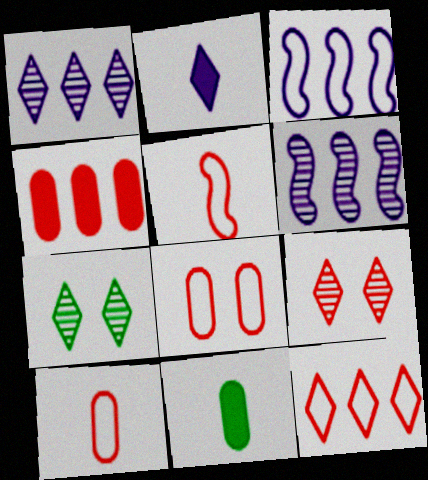[[2, 7, 12], 
[3, 9, 11], 
[4, 5, 9], 
[5, 8, 12]]